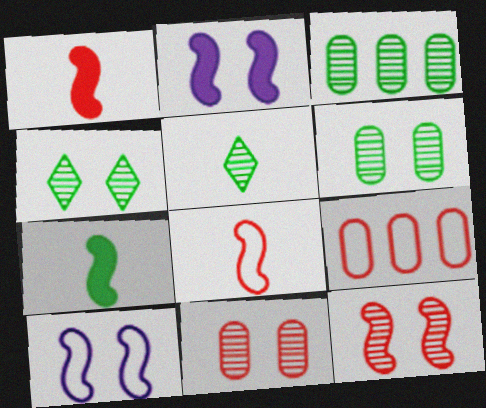[[2, 5, 9]]